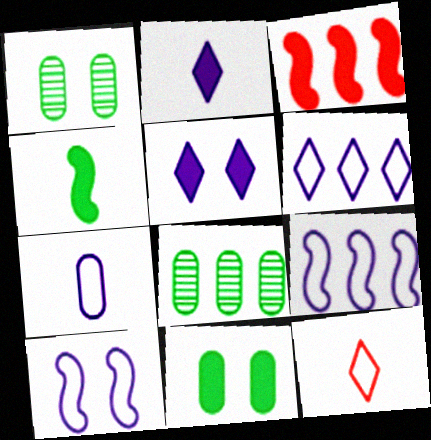[[2, 3, 11], 
[3, 6, 8], 
[6, 7, 10]]